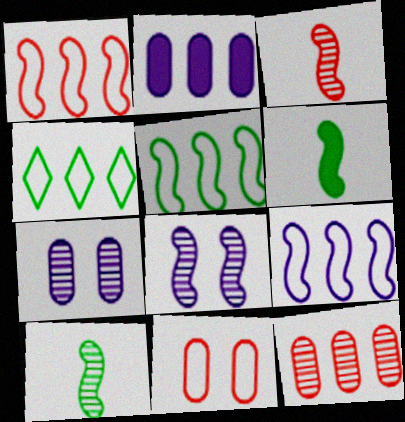[[1, 5, 9], 
[1, 6, 8]]